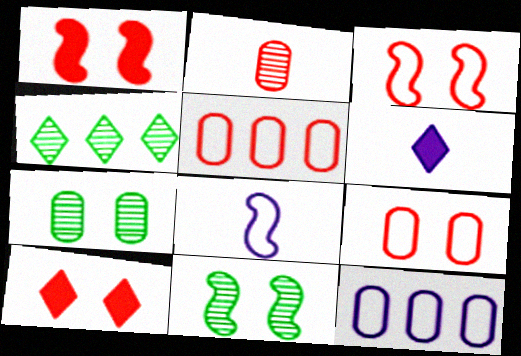[[5, 6, 11]]